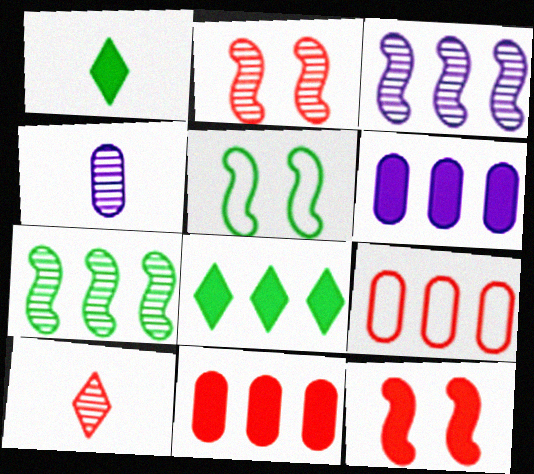[[1, 6, 12], 
[3, 8, 9], 
[5, 6, 10], 
[9, 10, 12]]